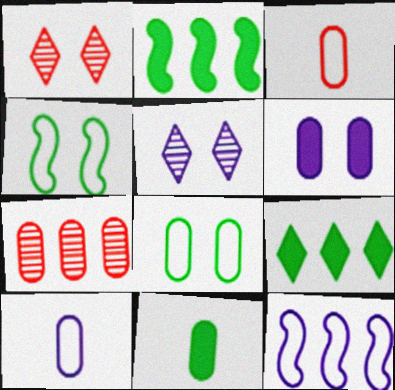[[1, 2, 10], 
[1, 4, 6], 
[1, 11, 12], 
[2, 3, 5], 
[7, 9, 12]]